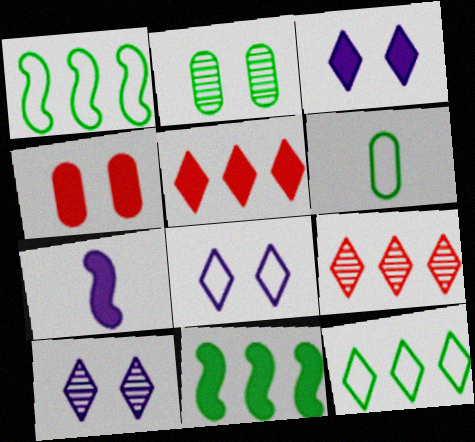[[3, 8, 10]]